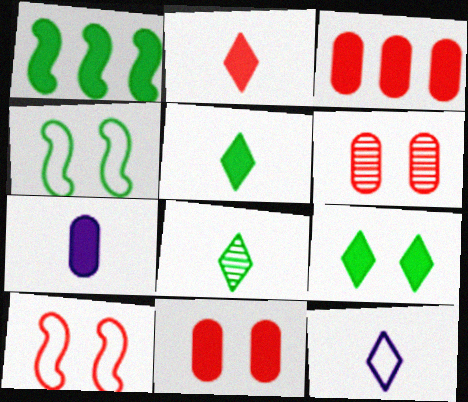[[1, 6, 12], 
[2, 8, 12]]